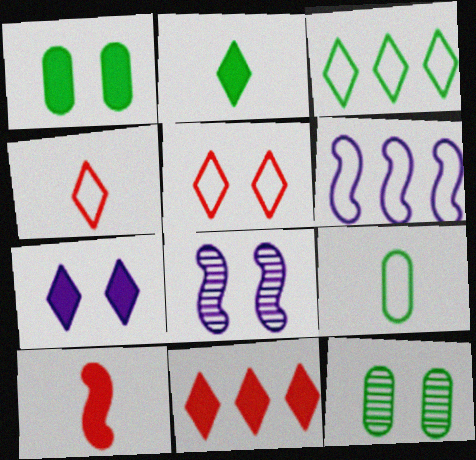[[1, 5, 8], 
[2, 7, 11], 
[5, 6, 9], 
[8, 9, 11]]